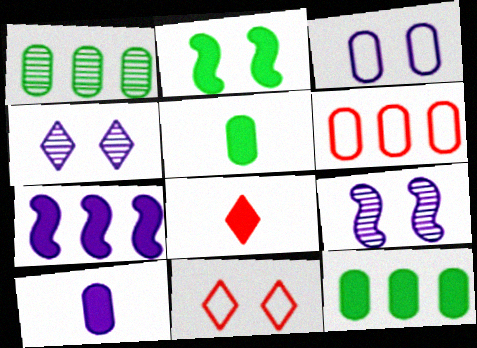[]